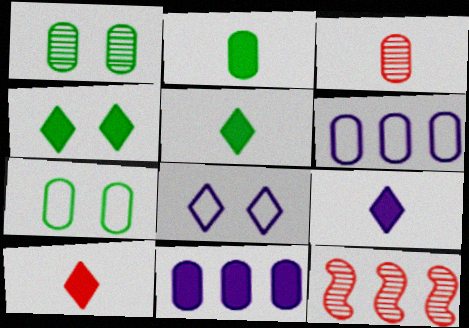[[2, 8, 12], 
[3, 7, 11], 
[5, 9, 10], 
[7, 9, 12]]